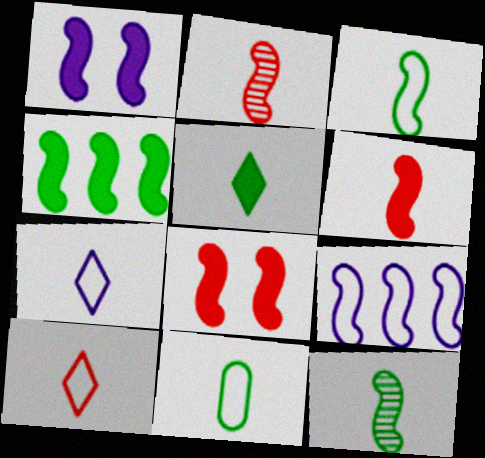[[1, 4, 6], 
[5, 11, 12], 
[8, 9, 12]]